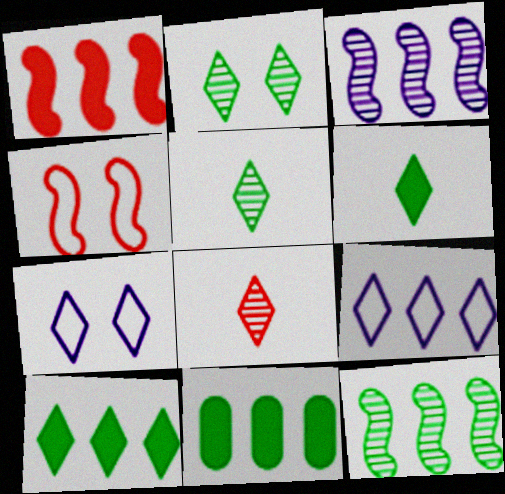[[7, 8, 10]]